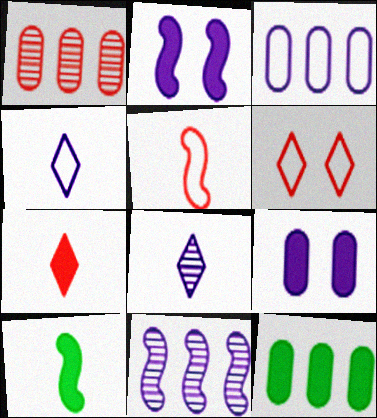[[1, 3, 12], 
[2, 3, 8], 
[2, 7, 12], 
[4, 9, 11]]